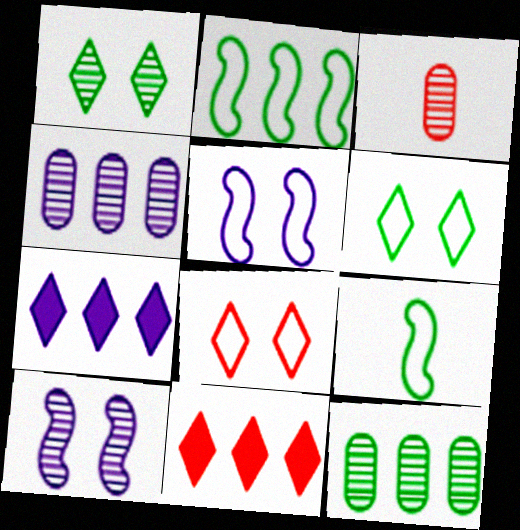[[2, 4, 11]]